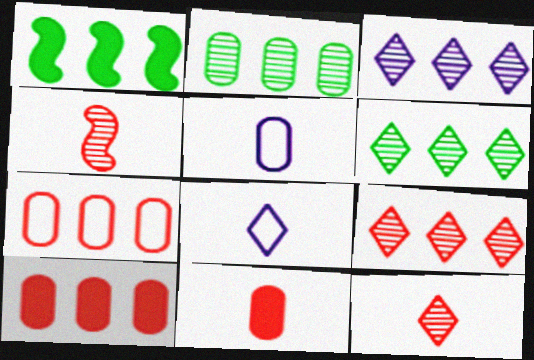[[1, 3, 7], 
[3, 6, 9]]